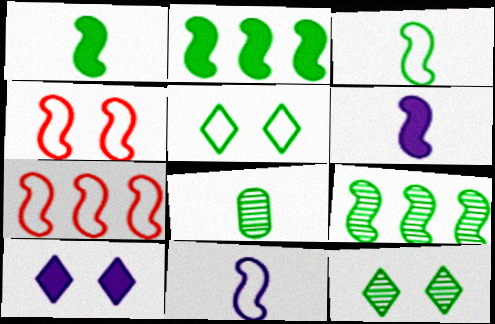[[2, 5, 8], 
[4, 6, 9], 
[7, 8, 10], 
[8, 9, 12]]